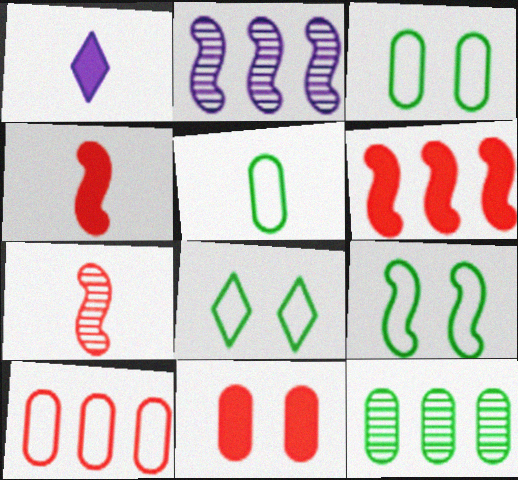[[1, 5, 7], 
[2, 4, 9], 
[3, 8, 9]]